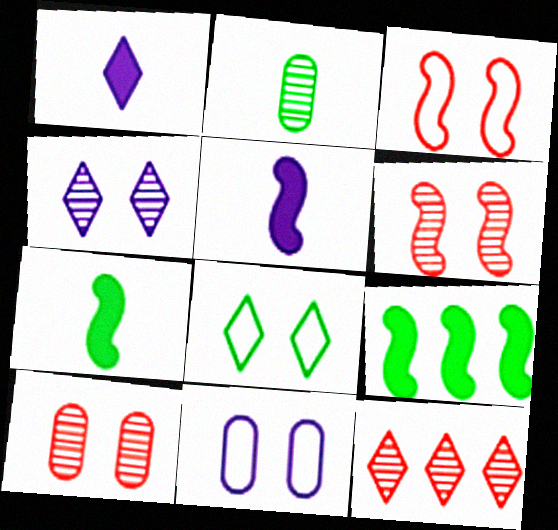[[1, 8, 12], 
[2, 8, 9], 
[3, 8, 11], 
[7, 11, 12]]